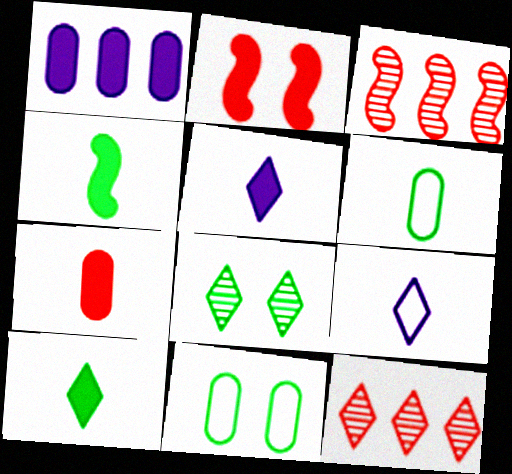[[1, 2, 10], 
[3, 5, 11], 
[4, 5, 7]]